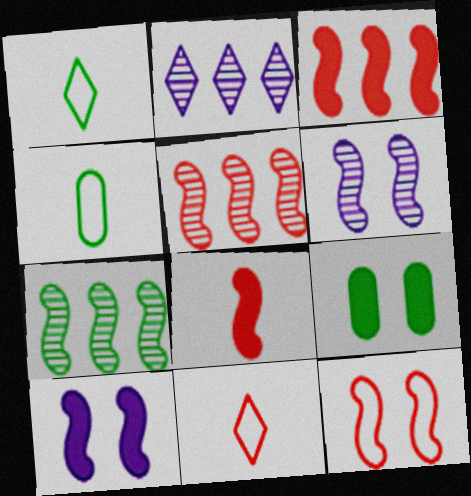[[1, 7, 9], 
[5, 8, 12]]